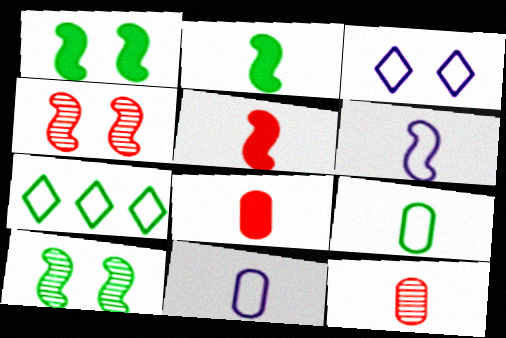[]